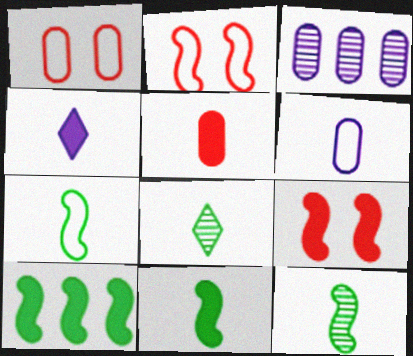[[4, 5, 11], 
[7, 11, 12]]